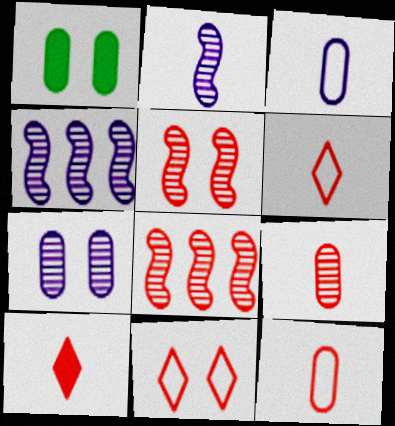[[1, 4, 6]]